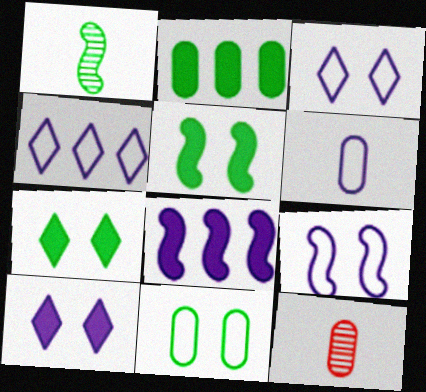[[4, 5, 12], 
[4, 6, 9]]